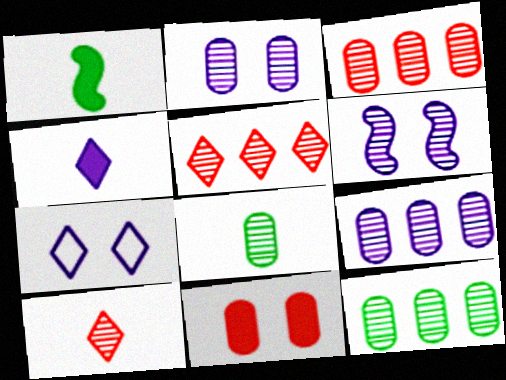[[1, 3, 7], 
[2, 3, 8], 
[3, 9, 12], 
[5, 6, 8], 
[6, 10, 12]]